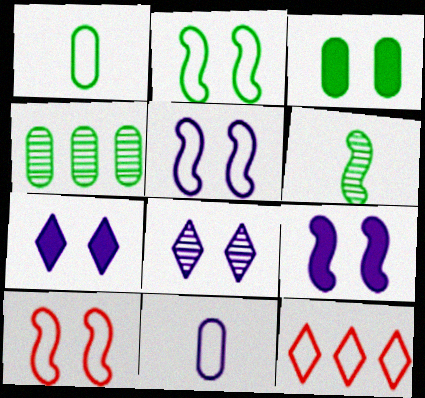[[1, 3, 4], 
[1, 5, 12], 
[2, 5, 10], 
[2, 11, 12], 
[3, 8, 10]]